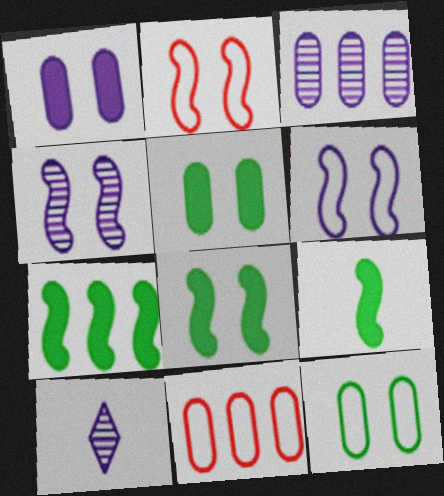[[2, 4, 8], 
[3, 4, 10], 
[7, 8, 9], 
[8, 10, 11]]